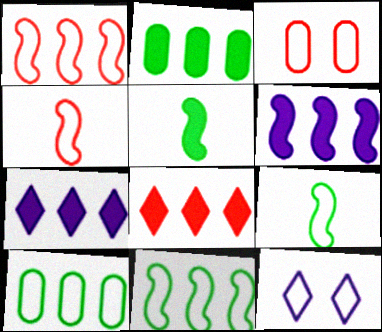[[2, 6, 8], 
[4, 10, 12]]